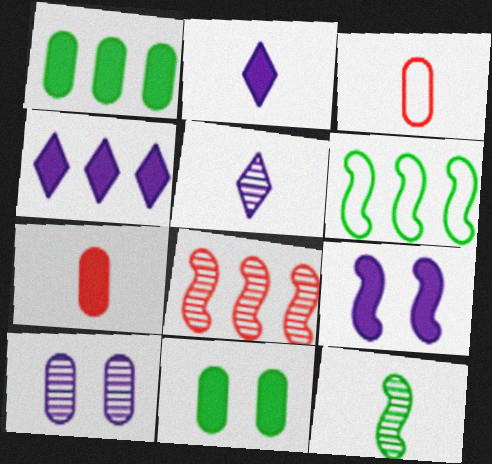[[1, 3, 10], 
[2, 3, 12]]